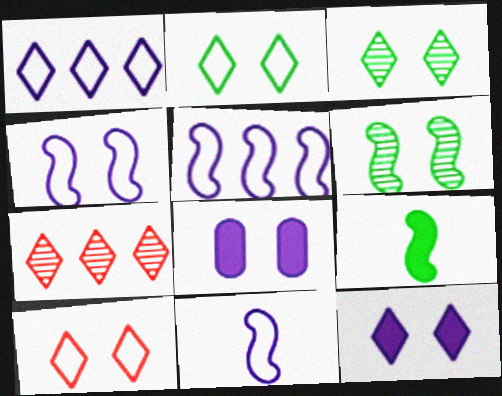[[3, 10, 12], 
[4, 5, 11], 
[6, 8, 10]]